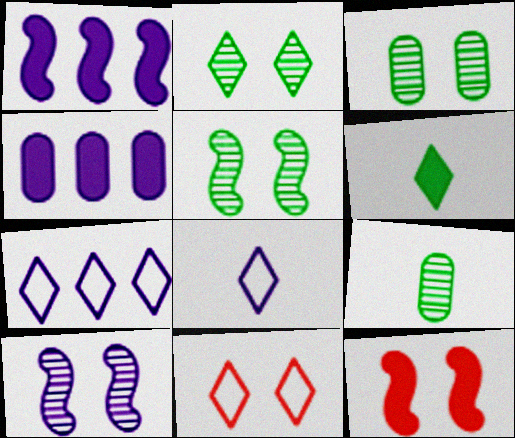[[1, 9, 11], 
[2, 3, 5], 
[4, 6, 12], 
[4, 8, 10], 
[7, 9, 12]]